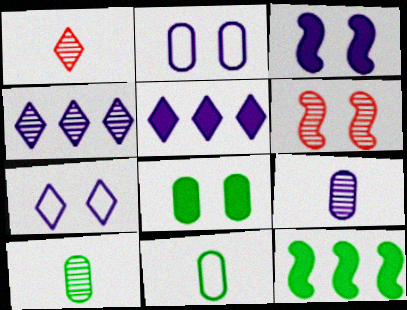[[1, 2, 12], 
[4, 6, 10], 
[5, 6, 11], 
[6, 7, 8]]